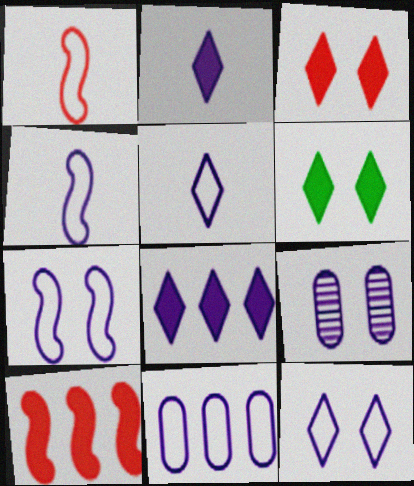[[4, 8, 9], 
[4, 11, 12], 
[5, 7, 11]]